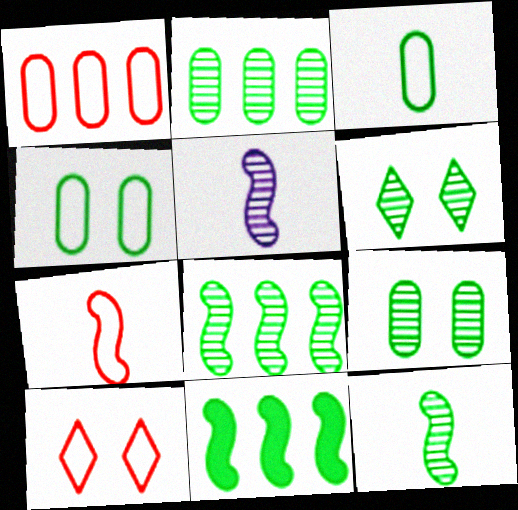[[1, 7, 10], 
[2, 6, 12], 
[3, 6, 11]]